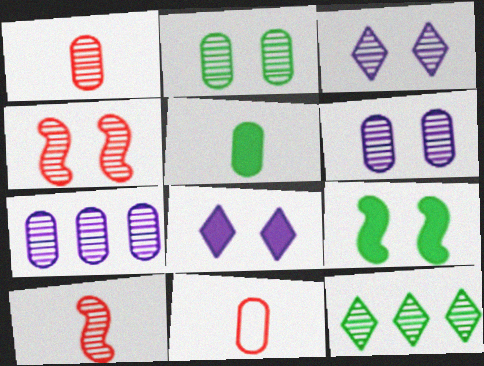[[1, 2, 7], 
[2, 3, 4], 
[6, 10, 12]]